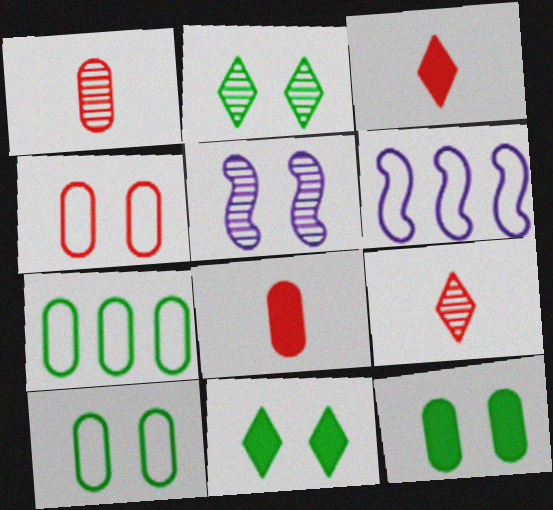[[1, 6, 11], 
[2, 6, 8], 
[3, 5, 7], 
[4, 5, 11], 
[6, 9, 12]]